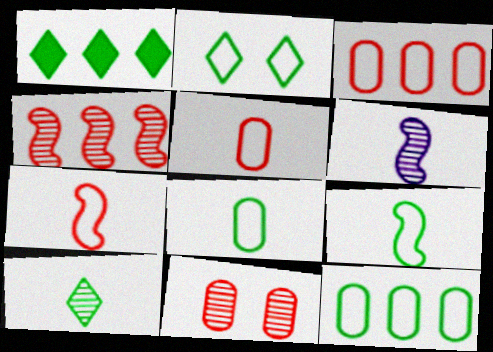[[1, 2, 10], 
[2, 9, 12]]